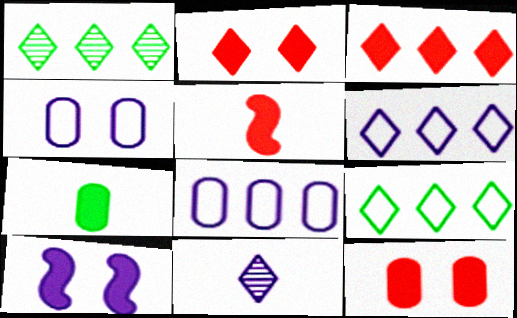[[1, 3, 6], 
[1, 4, 5], 
[2, 9, 11], 
[3, 5, 12], 
[3, 7, 10], 
[8, 10, 11]]